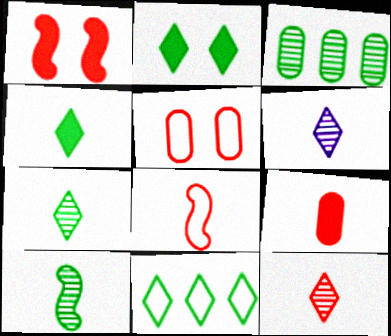[[2, 7, 11], 
[6, 7, 12], 
[8, 9, 12]]